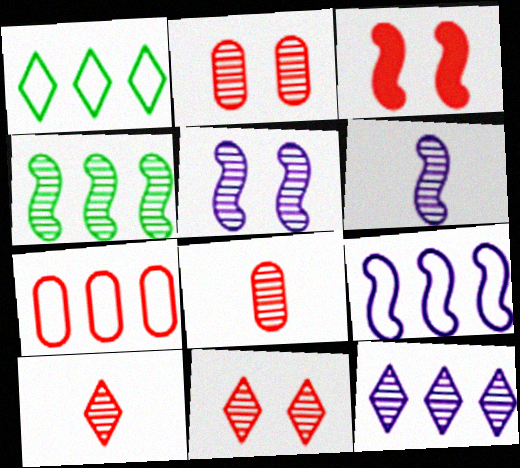[[1, 7, 9], 
[3, 7, 10]]